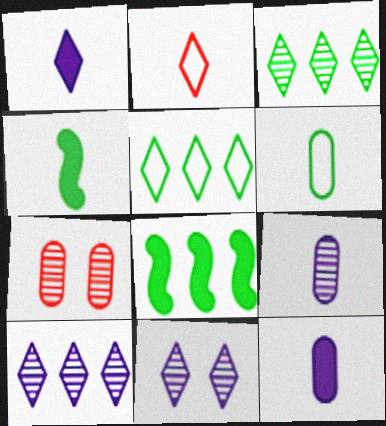[[2, 4, 9]]